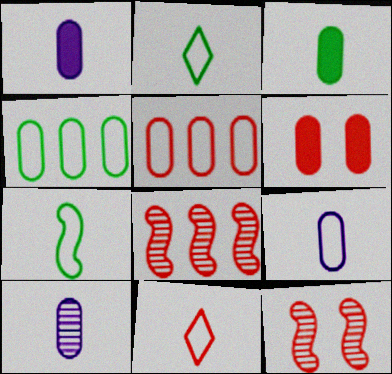[[1, 9, 10], 
[4, 6, 10], 
[6, 8, 11], 
[7, 9, 11]]